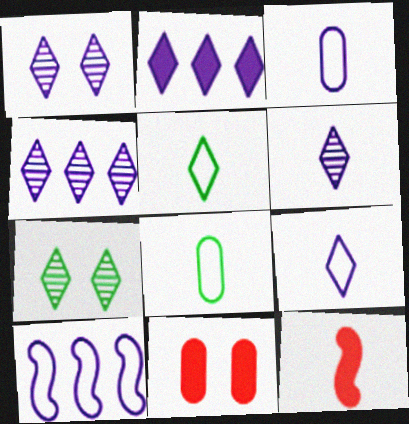[[1, 2, 9], 
[1, 4, 6], 
[6, 8, 12]]